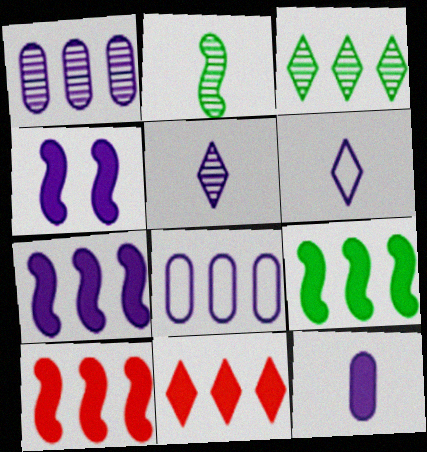[[1, 4, 6], 
[3, 8, 10], 
[4, 5, 8], 
[7, 9, 10]]